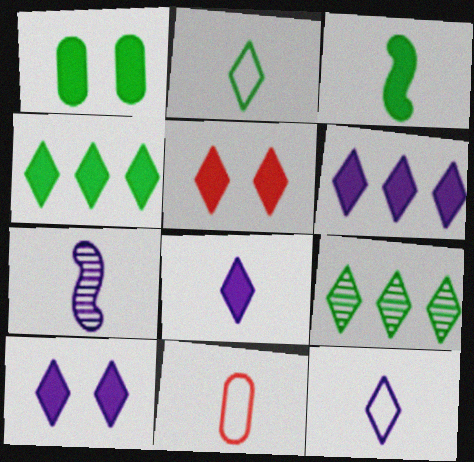[[1, 3, 4], 
[4, 5, 8], 
[5, 9, 12], 
[6, 8, 10]]